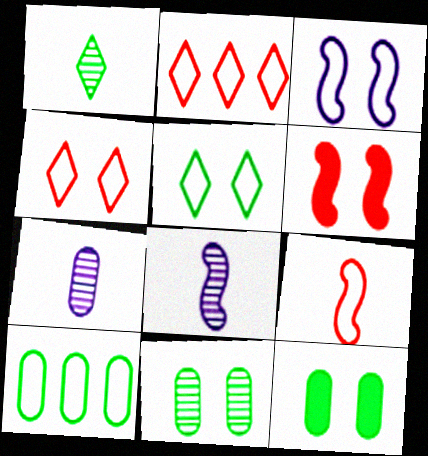[[2, 8, 12]]